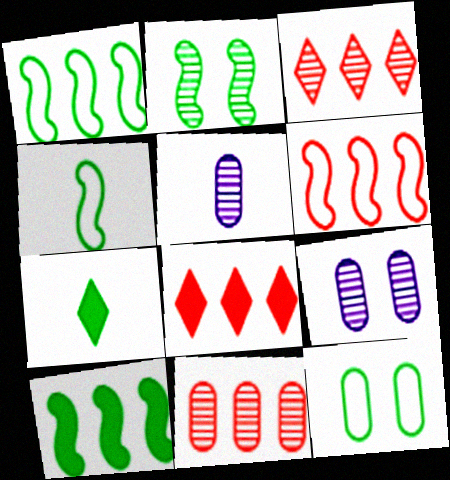[[2, 3, 5], 
[2, 4, 10], 
[4, 8, 9], 
[6, 7, 9], 
[6, 8, 11]]